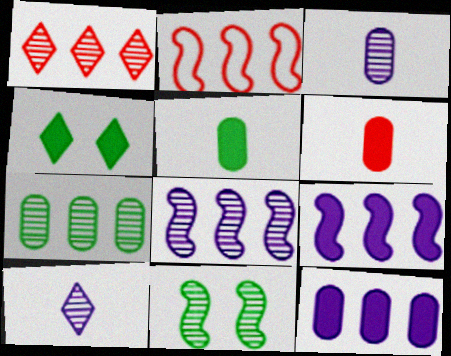[[1, 3, 11], 
[1, 7, 8], 
[2, 3, 4], 
[4, 6, 9]]